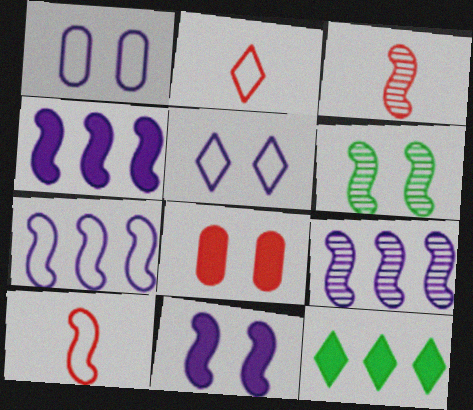[[1, 3, 12], 
[3, 6, 9], 
[4, 6, 10], 
[4, 7, 9], 
[5, 6, 8]]